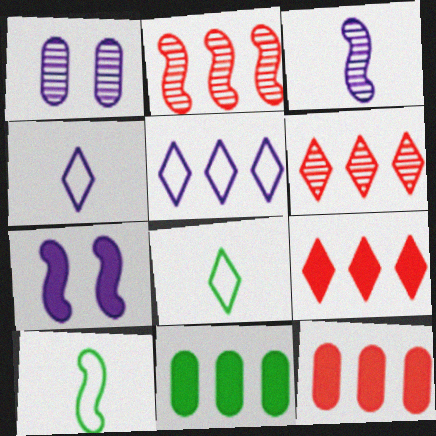[[1, 9, 10], 
[2, 5, 11], 
[2, 7, 10]]